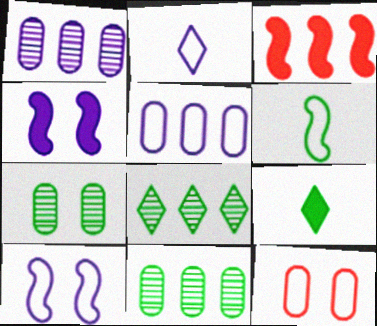[[1, 2, 4], 
[2, 3, 7], 
[2, 5, 10], 
[3, 5, 8]]